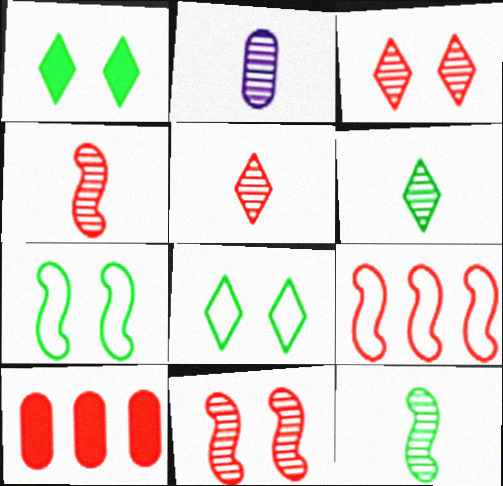[[1, 2, 9], 
[2, 4, 6], 
[2, 5, 12]]